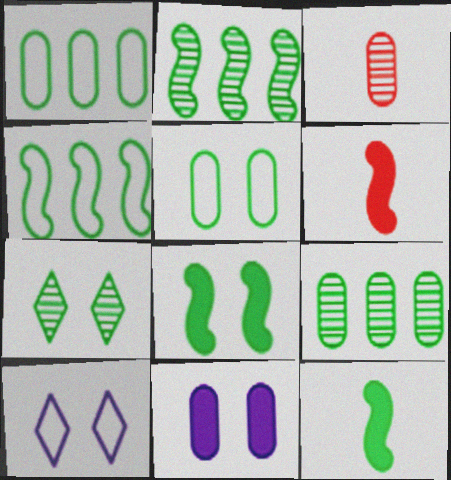[[1, 3, 11], 
[1, 7, 12], 
[5, 7, 8], 
[6, 9, 10]]